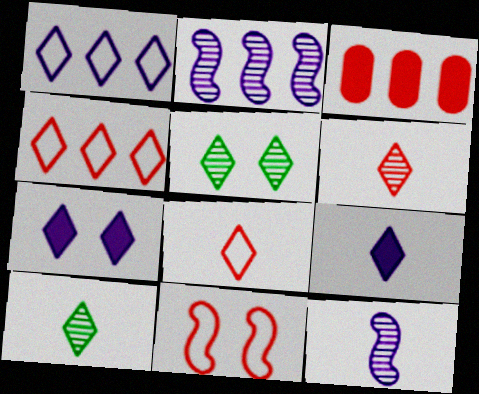[[3, 6, 11], 
[4, 5, 9], 
[4, 7, 10], 
[8, 9, 10]]